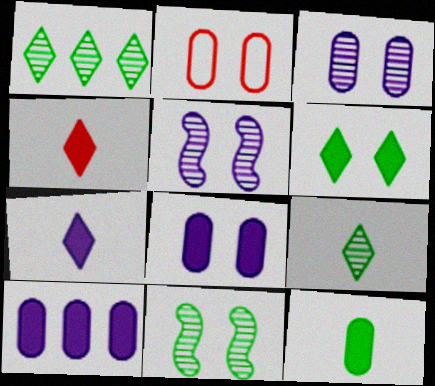[[2, 5, 6]]